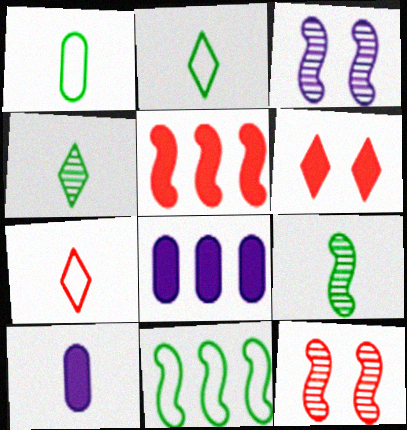[[2, 8, 12], 
[7, 9, 10]]